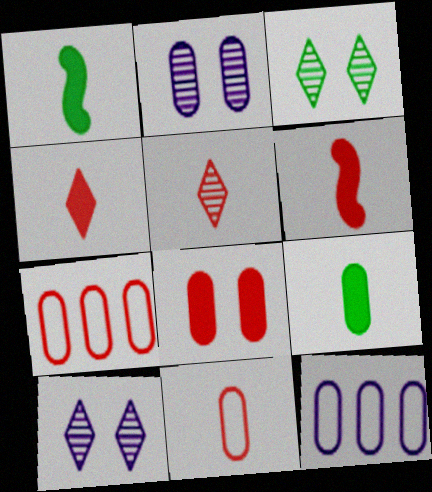[[1, 7, 10], 
[2, 7, 9], 
[3, 6, 12], 
[5, 6, 11]]